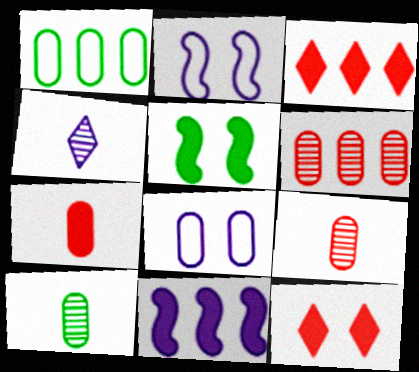[[2, 3, 10], 
[4, 8, 11]]